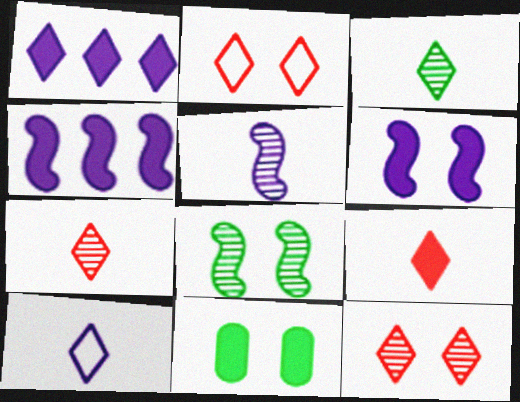[[1, 2, 3], 
[3, 9, 10], 
[4, 9, 11]]